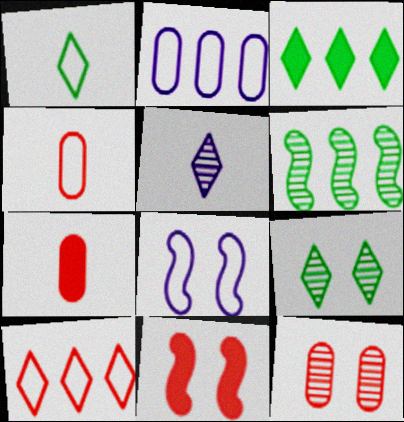[[1, 3, 9], 
[5, 6, 12]]